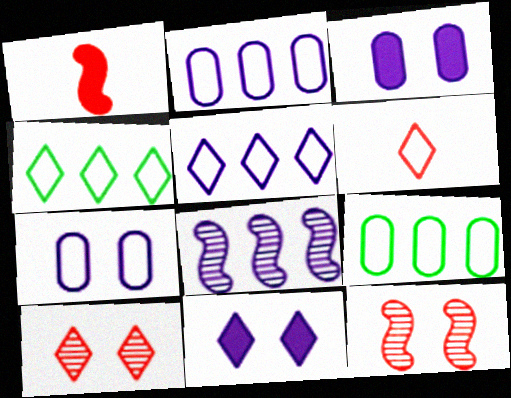[]